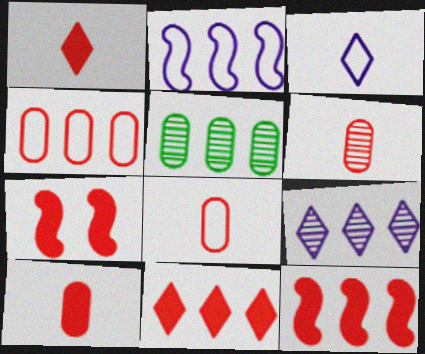[[2, 5, 11], 
[3, 5, 7], 
[6, 8, 10], 
[7, 10, 11]]